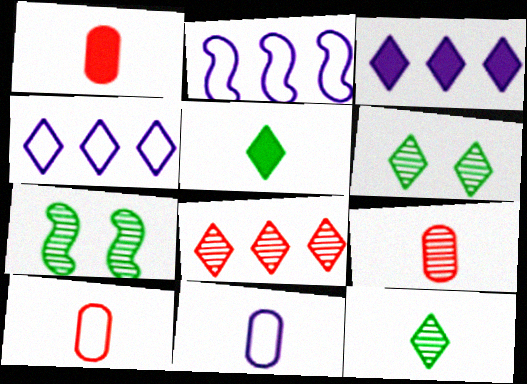[[1, 2, 6], 
[1, 4, 7], 
[1, 9, 10], 
[3, 7, 10]]